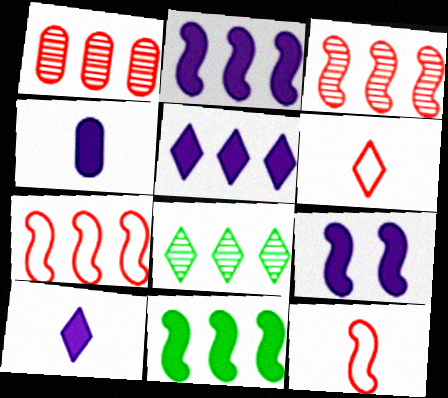[[4, 5, 9]]